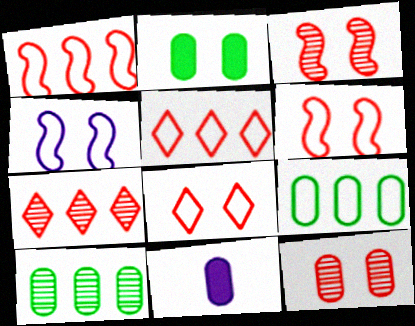[[9, 11, 12]]